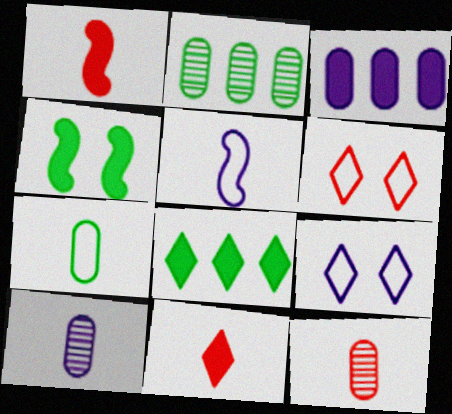[[1, 2, 9], 
[3, 4, 11]]